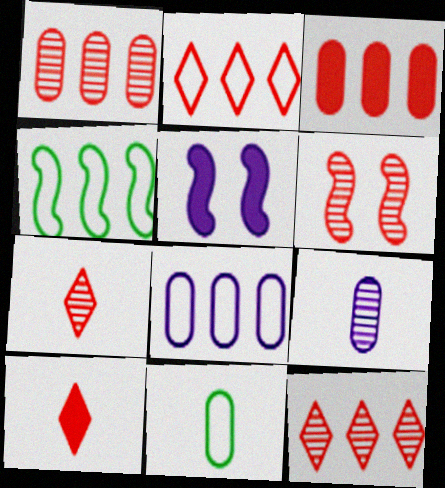[[1, 6, 7], 
[2, 4, 8], 
[5, 11, 12]]